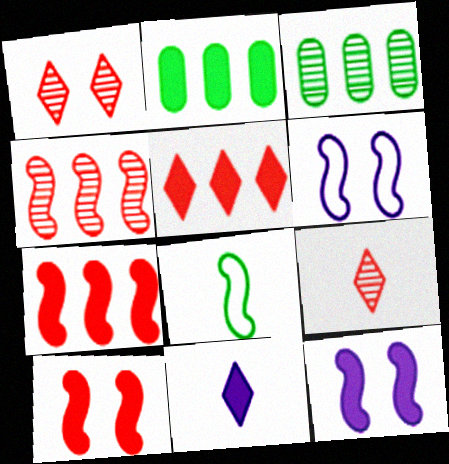[[2, 6, 9], 
[2, 10, 11], 
[4, 8, 12]]